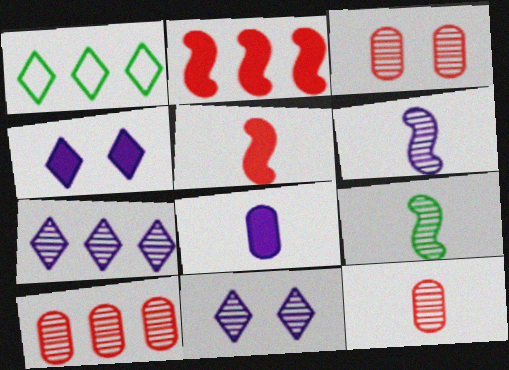[[3, 7, 9], 
[3, 10, 12], 
[9, 10, 11]]